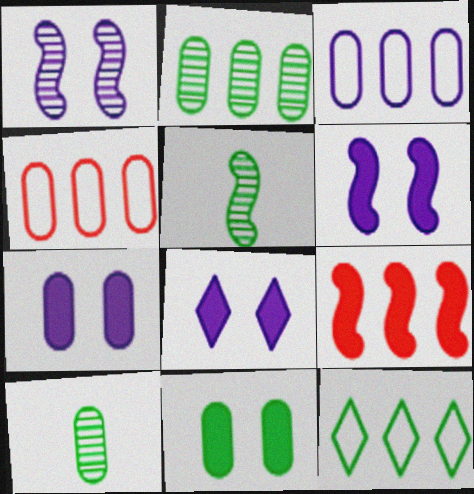[[4, 5, 8], 
[4, 7, 10], 
[5, 11, 12], 
[6, 7, 8]]